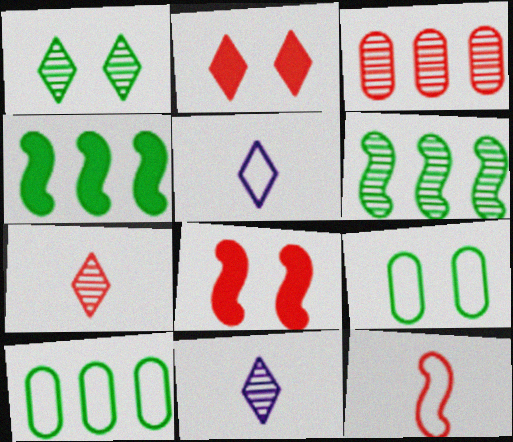[[2, 3, 12], 
[8, 10, 11]]